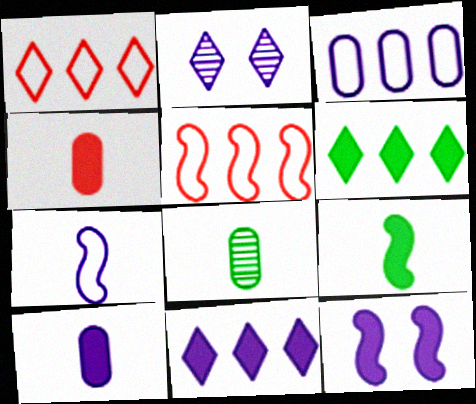[[1, 8, 12], 
[4, 6, 12], 
[10, 11, 12]]